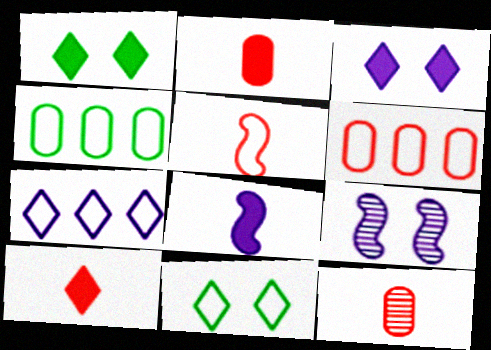[[4, 9, 10], 
[5, 10, 12]]